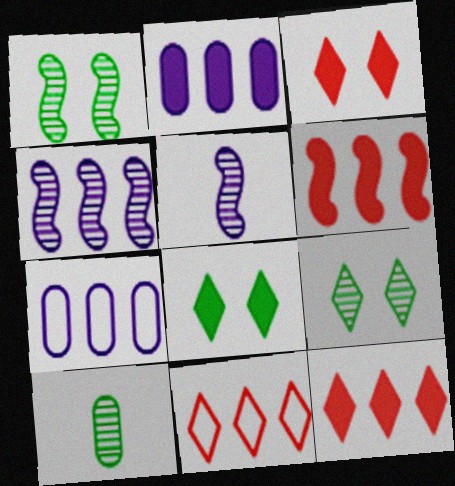[]